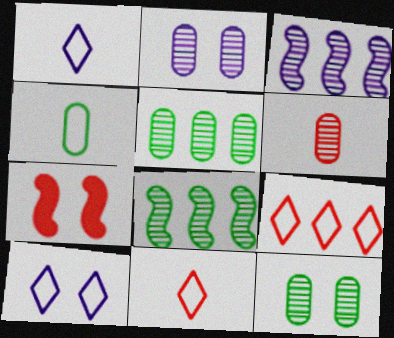[[1, 5, 7], 
[2, 5, 6], 
[6, 7, 9], 
[7, 10, 12]]